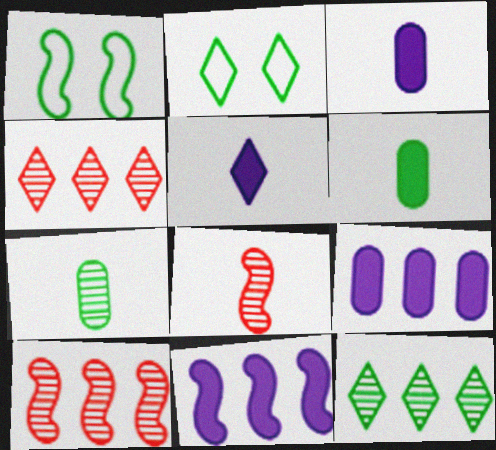[[1, 3, 4], 
[1, 6, 12], 
[1, 8, 11], 
[2, 3, 10], 
[2, 4, 5], 
[2, 8, 9]]